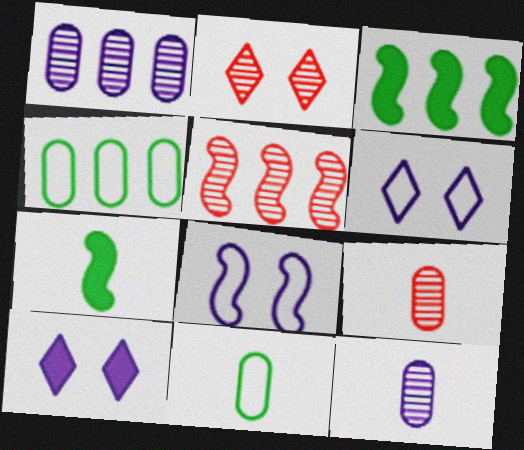[[2, 5, 9], 
[3, 6, 9], 
[5, 7, 8], 
[5, 10, 11]]